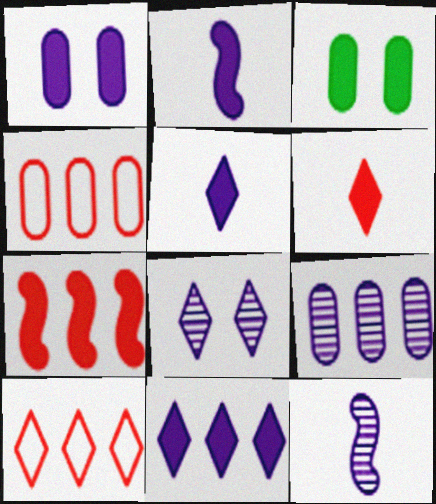[[1, 2, 11], 
[3, 5, 7], 
[3, 10, 12], 
[8, 9, 12]]